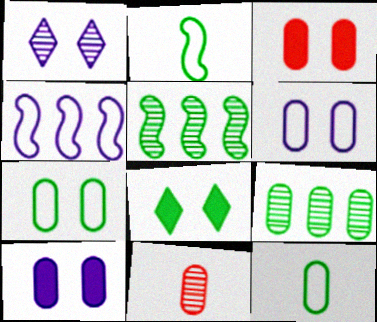[[1, 5, 11], 
[2, 8, 9], 
[4, 8, 11], 
[5, 8, 12]]